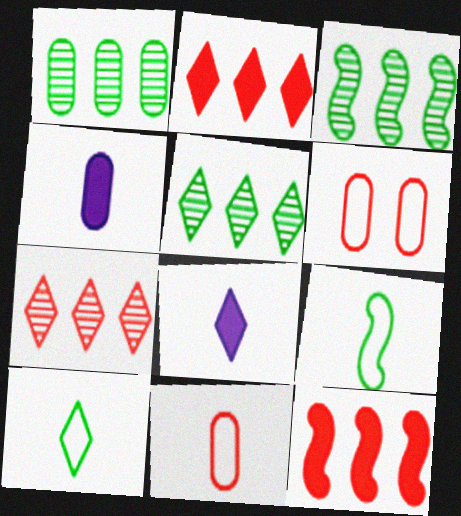[[1, 3, 5], 
[1, 4, 6], 
[3, 6, 8]]